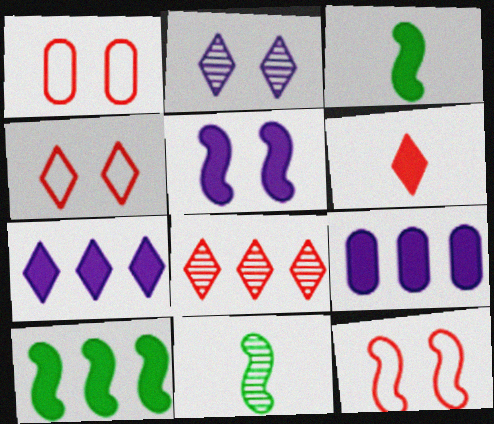[[1, 4, 12], 
[1, 7, 11], 
[4, 6, 8], 
[4, 9, 11]]